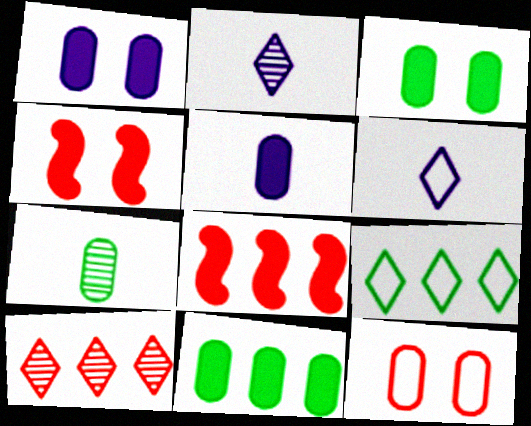[]